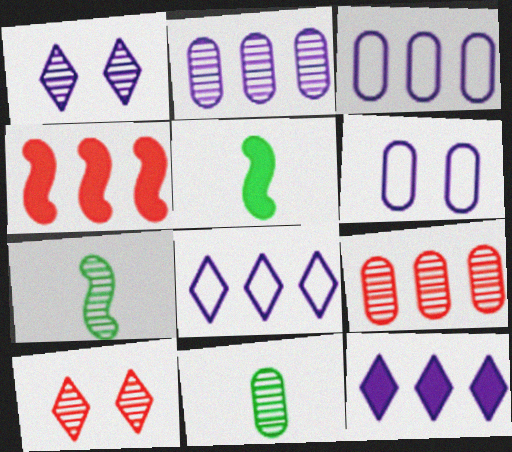[[1, 7, 9], 
[2, 7, 10], 
[3, 5, 10]]